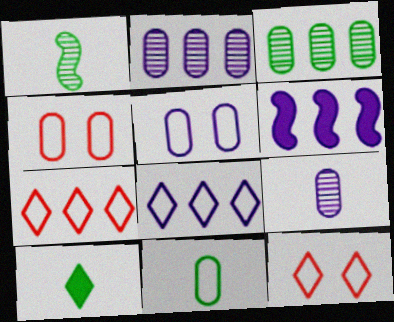[[1, 10, 11], 
[2, 6, 8], 
[3, 6, 7]]